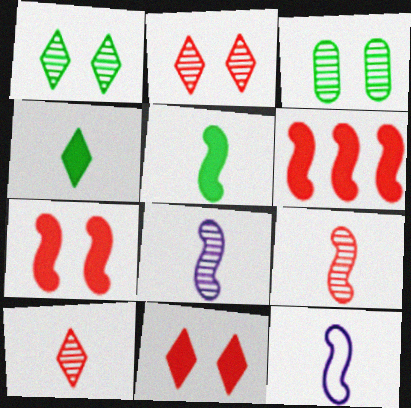[[5, 9, 12]]